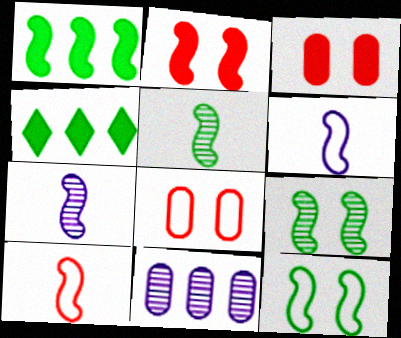[[1, 5, 12], 
[4, 7, 8]]